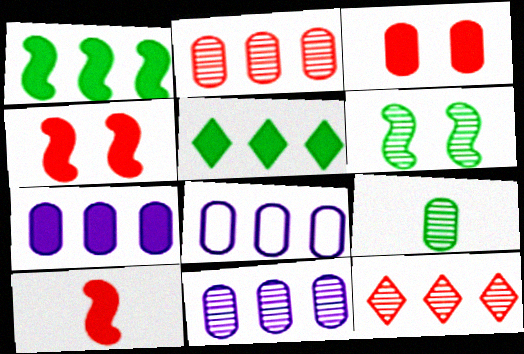[[1, 8, 12], 
[3, 8, 9], 
[7, 8, 11]]